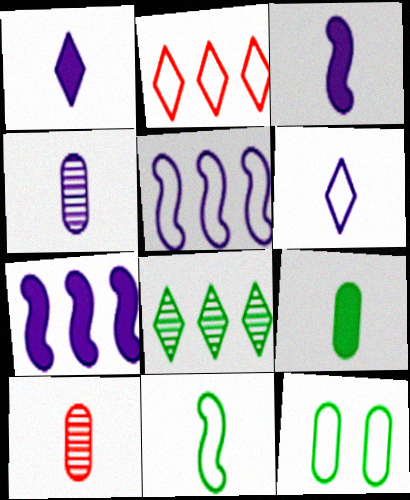[[1, 10, 11], 
[3, 4, 6]]